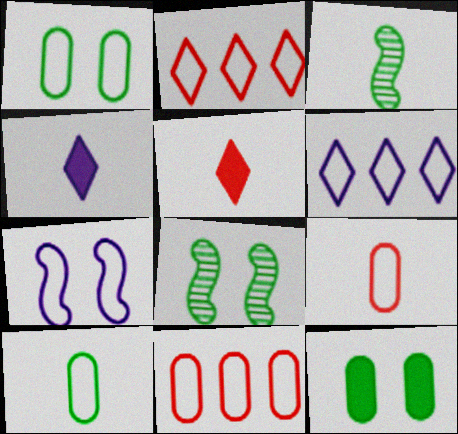[[2, 7, 10], 
[3, 4, 9], 
[4, 8, 11]]